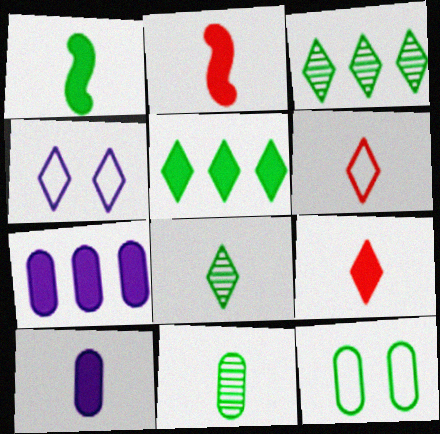[[1, 3, 12], 
[1, 9, 10], 
[3, 4, 9]]